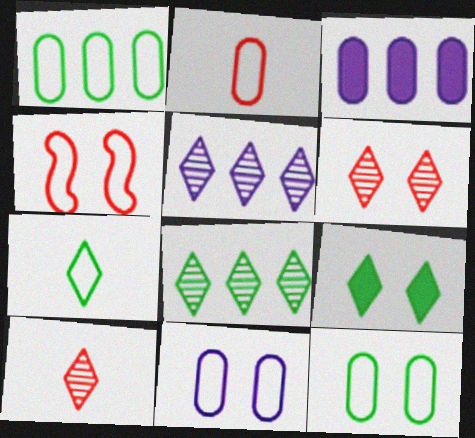[[1, 2, 11], 
[7, 8, 9]]